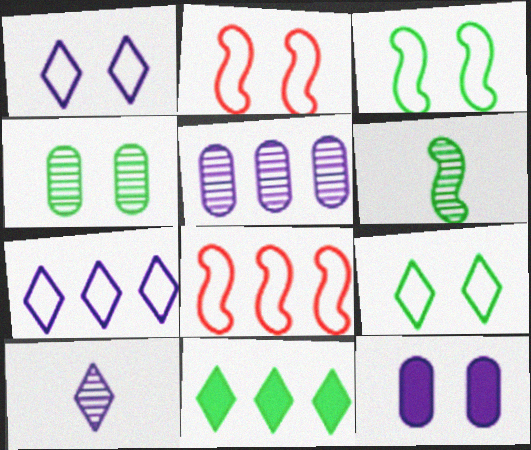[[5, 8, 11]]